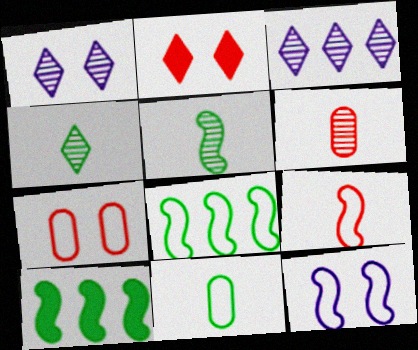[[8, 9, 12]]